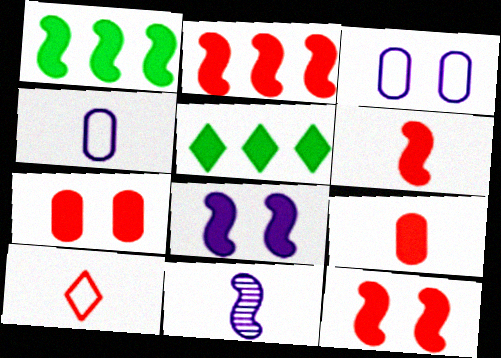[[1, 6, 8], 
[2, 6, 12], 
[5, 8, 9]]